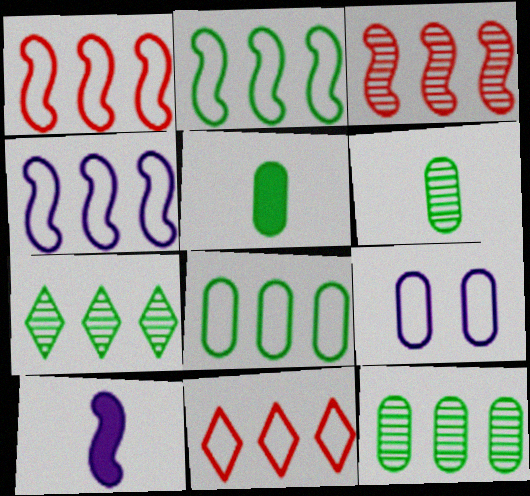[[1, 2, 4], 
[4, 8, 11]]